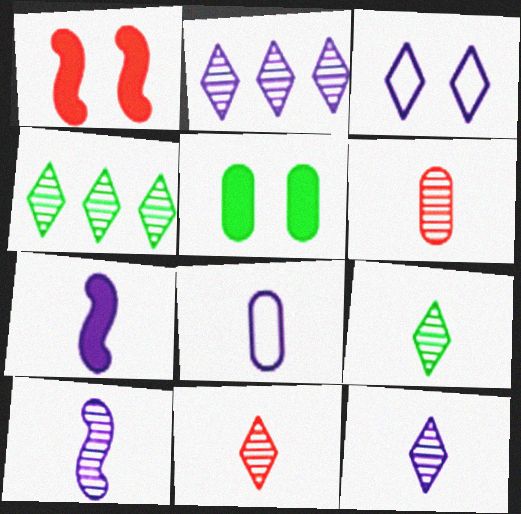[[1, 4, 8], 
[6, 9, 10], 
[7, 8, 12], 
[9, 11, 12]]